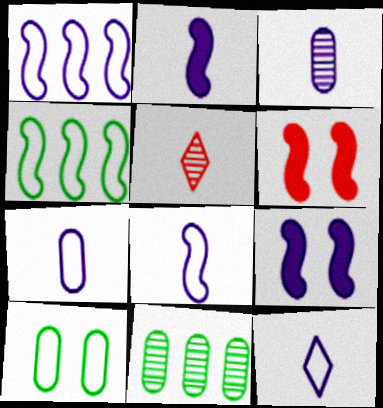[[2, 3, 12], 
[6, 11, 12], 
[7, 8, 12]]